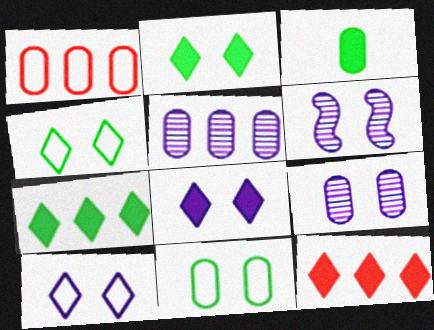[[1, 3, 9]]